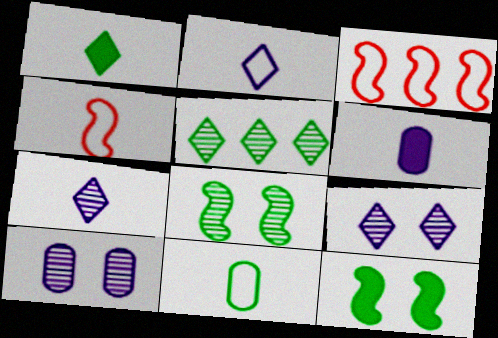[[1, 3, 10], 
[2, 4, 11], 
[5, 11, 12]]